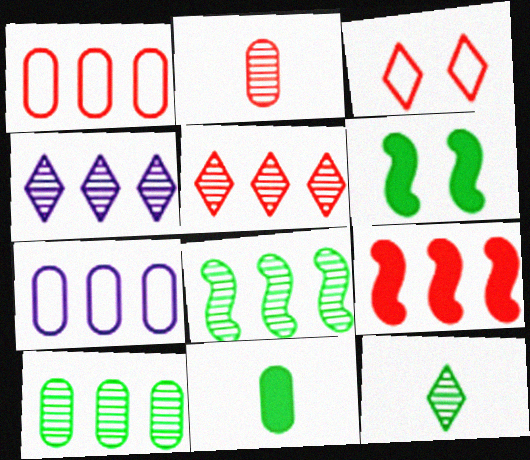[[1, 5, 9], 
[2, 3, 9]]